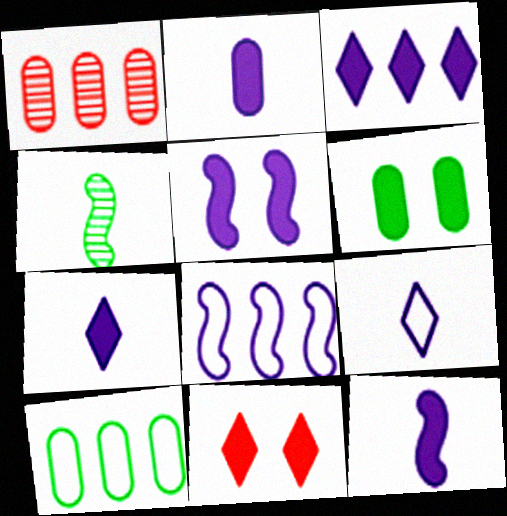[[2, 3, 5], 
[2, 7, 12], 
[5, 6, 11]]